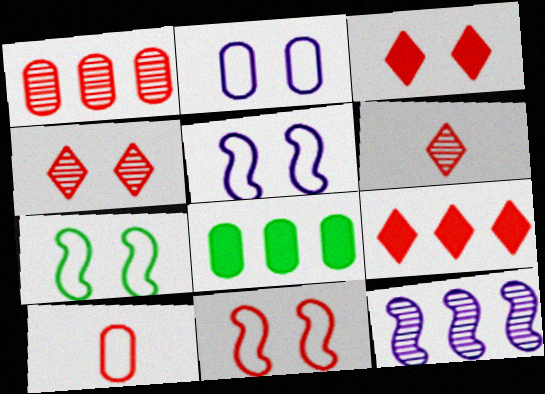[[5, 6, 8], 
[5, 7, 11]]